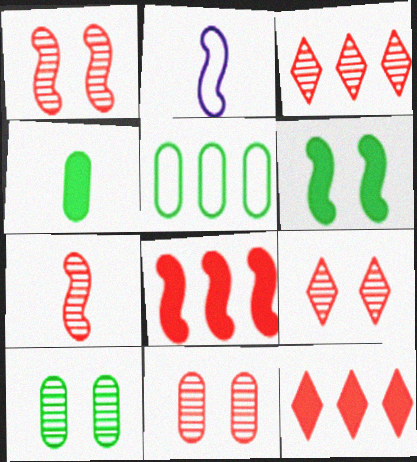[[1, 9, 11], 
[2, 10, 12], 
[3, 7, 11], 
[4, 5, 10]]